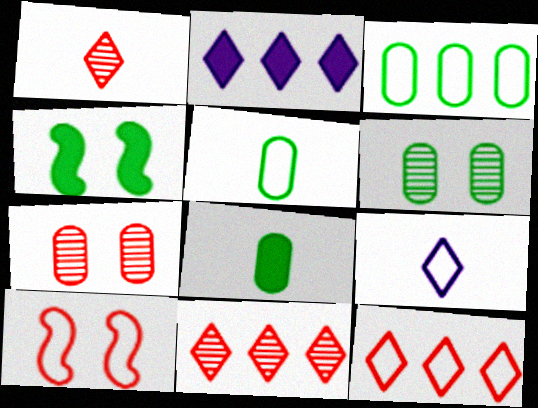[[3, 6, 8], 
[3, 9, 10]]